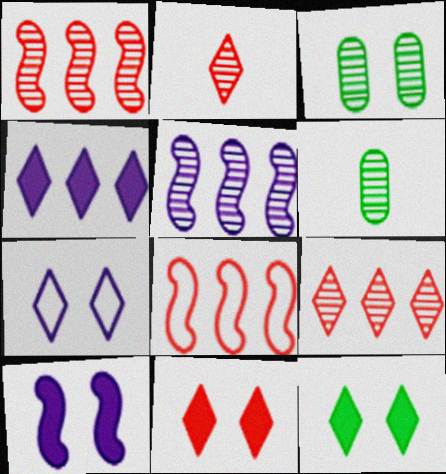[[2, 3, 5]]